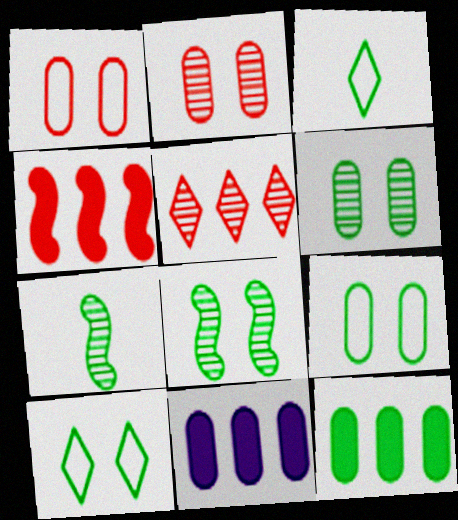[[3, 8, 12], 
[7, 10, 12]]